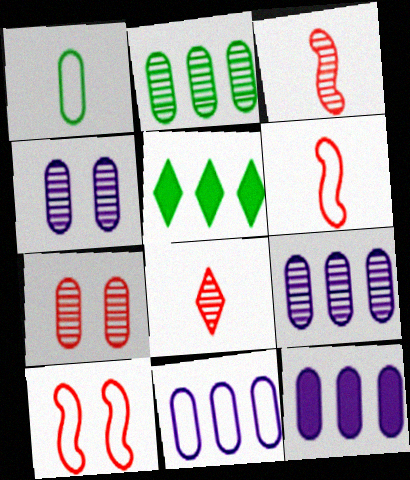[[1, 7, 12], 
[4, 5, 6], 
[9, 11, 12]]